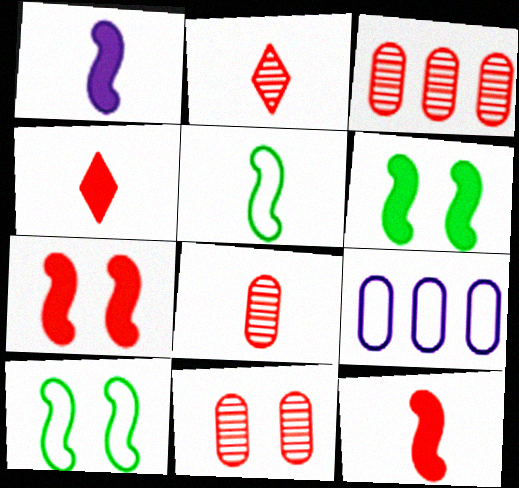[[2, 6, 9], 
[3, 8, 11]]